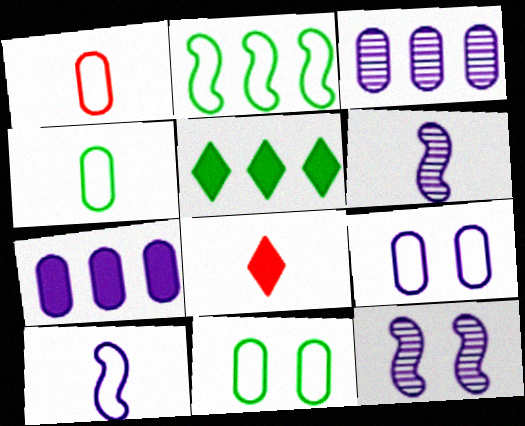[[1, 5, 12], 
[4, 6, 8]]